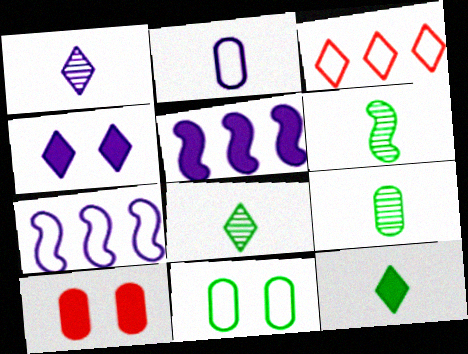[[3, 4, 8], 
[5, 10, 12], 
[6, 8, 9], 
[7, 8, 10]]